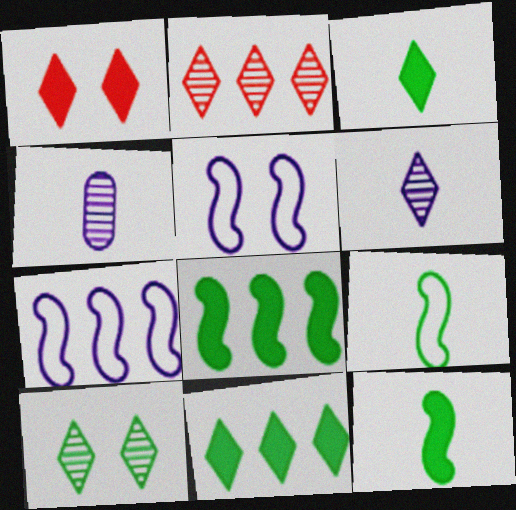[[2, 6, 10]]